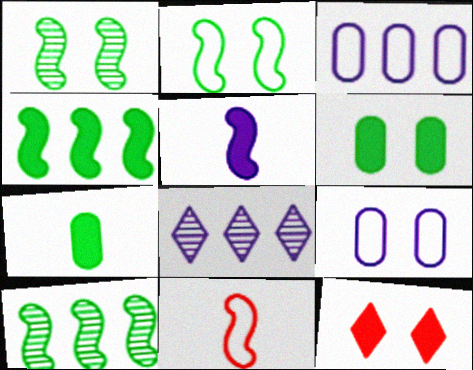[[1, 9, 12], 
[5, 8, 9], 
[6, 8, 11]]